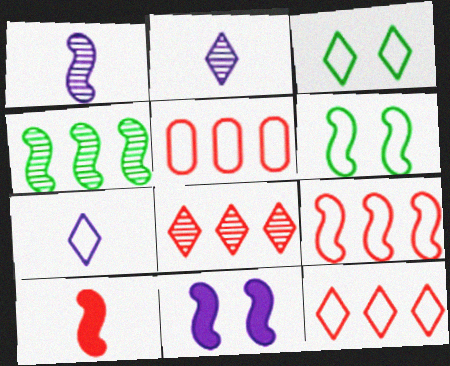[[3, 7, 12], 
[5, 6, 7], 
[5, 9, 12]]